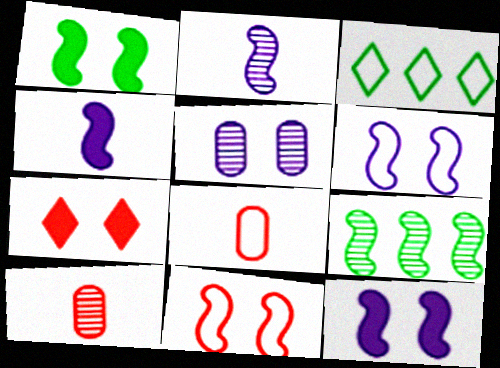[[3, 6, 8], 
[3, 10, 12], 
[4, 9, 11]]